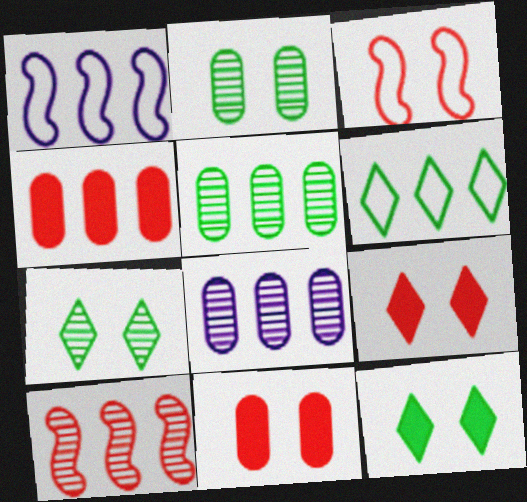[]